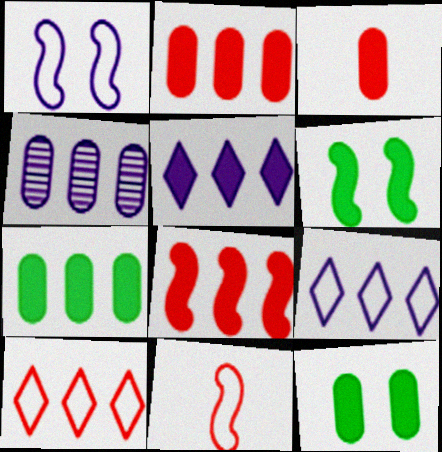[[3, 5, 6], 
[5, 7, 8]]